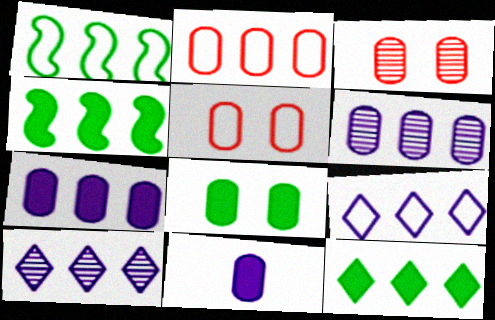[[1, 2, 9], 
[2, 4, 10]]